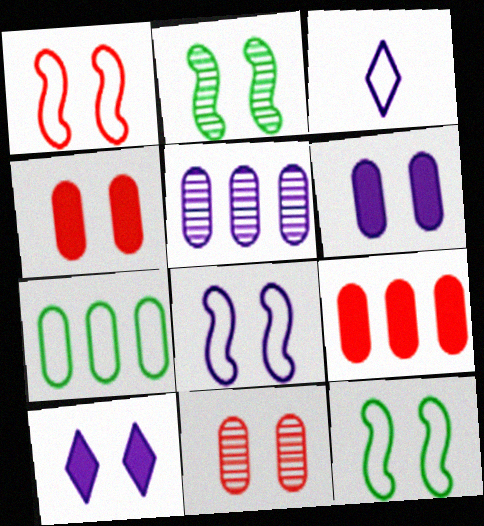[[1, 3, 7], 
[1, 8, 12], 
[2, 3, 9], 
[5, 7, 9], 
[10, 11, 12]]